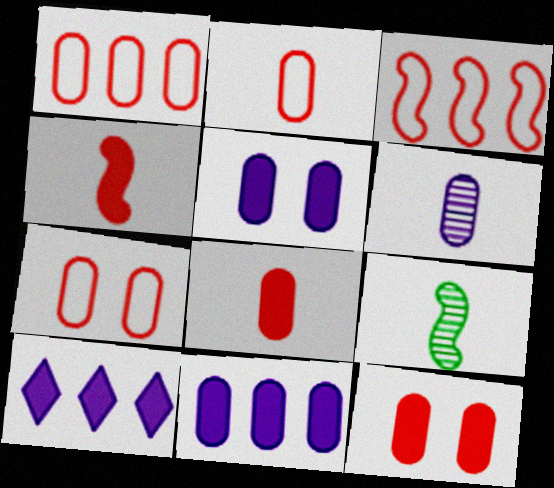[[1, 2, 7], 
[7, 9, 10]]